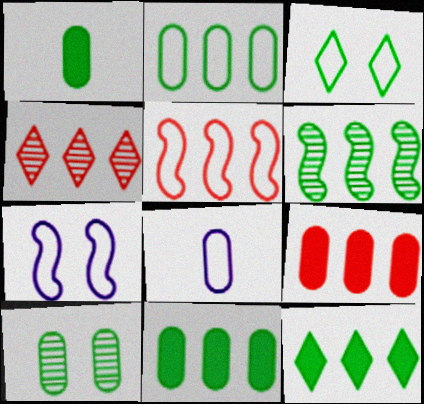[[1, 2, 10], 
[1, 3, 6], 
[1, 4, 7], 
[2, 6, 12], 
[3, 5, 8], 
[4, 5, 9], 
[8, 9, 10]]